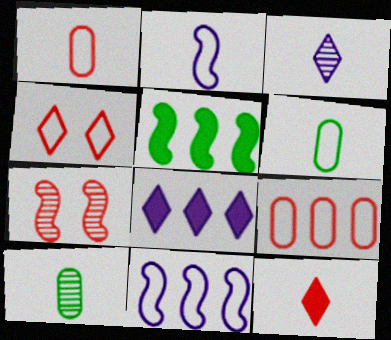[[2, 5, 7], 
[2, 10, 12], 
[4, 6, 11], 
[6, 7, 8], 
[7, 9, 12]]